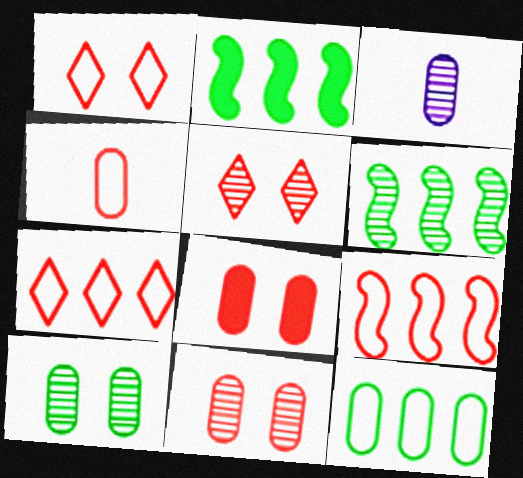[[1, 2, 3], 
[1, 4, 9], 
[3, 5, 6], 
[3, 8, 12]]